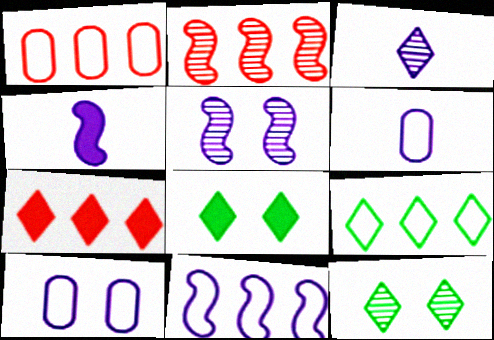[[1, 2, 7], 
[1, 4, 12], 
[1, 9, 11], 
[2, 6, 8], 
[3, 4, 6], 
[4, 5, 11]]